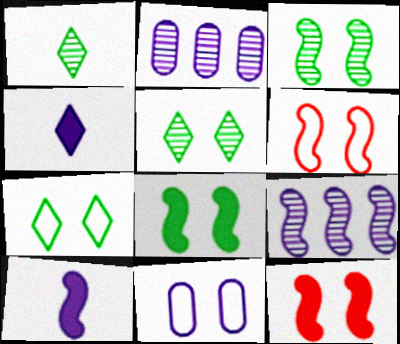[[4, 9, 11], 
[5, 11, 12], 
[6, 7, 11]]